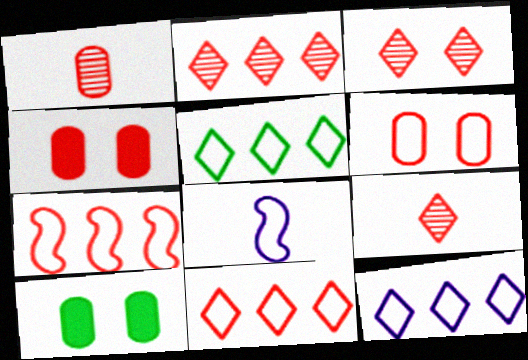[[2, 3, 9], 
[2, 8, 10], 
[4, 7, 9], 
[5, 6, 8], 
[5, 11, 12]]